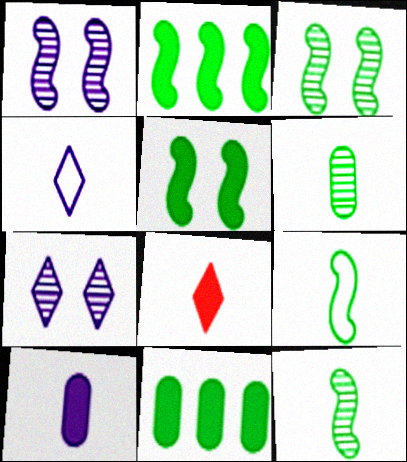[[2, 3, 9]]